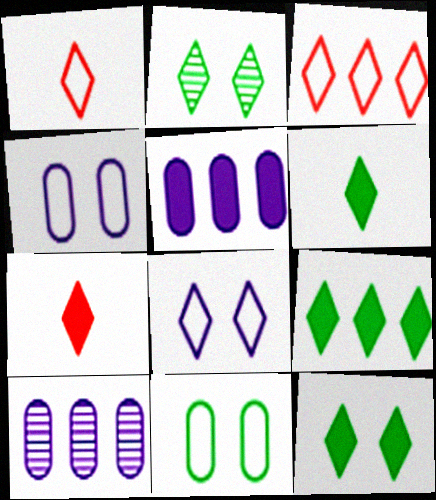[[6, 9, 12]]